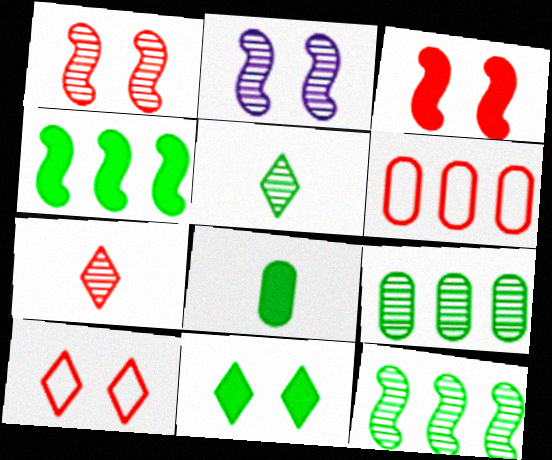[[2, 7, 9], 
[3, 6, 7], 
[4, 8, 11]]